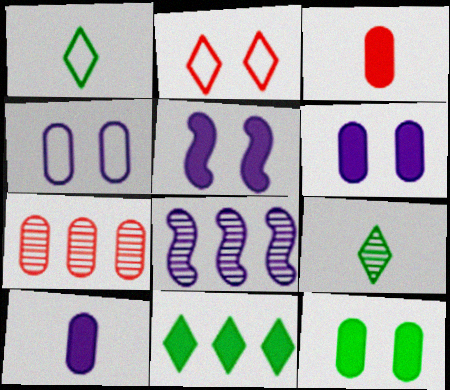[[1, 5, 7], 
[3, 5, 11]]